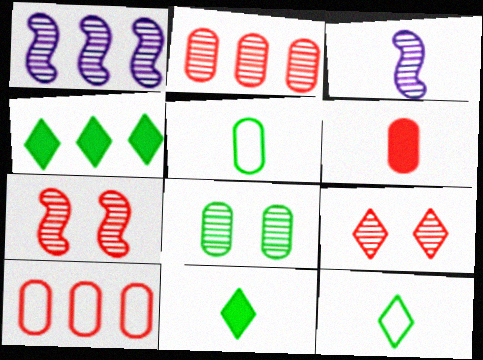[[1, 4, 10], 
[3, 6, 12]]